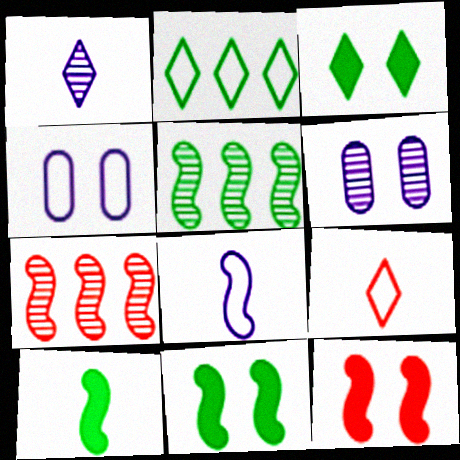[[5, 8, 12], 
[7, 8, 11]]